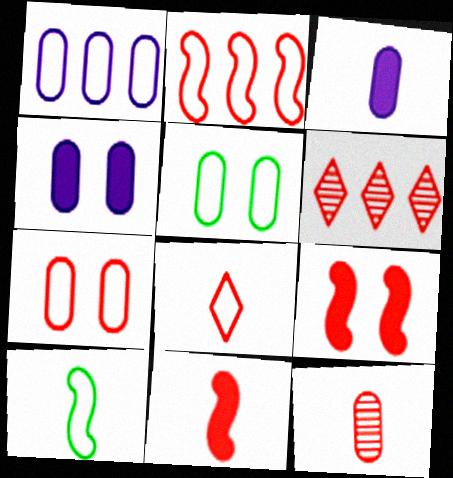[[2, 7, 8], 
[4, 6, 10], 
[6, 7, 11], 
[8, 11, 12]]